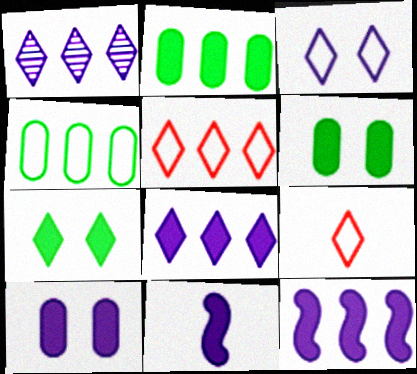[[1, 7, 9], 
[8, 10, 11]]